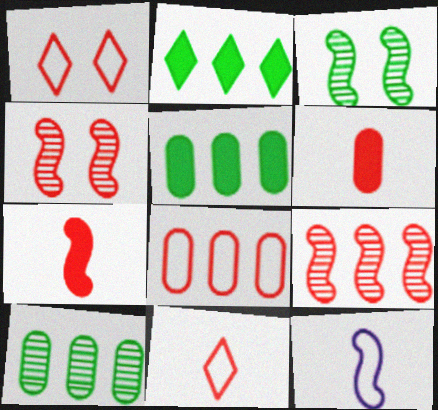[[1, 6, 9]]